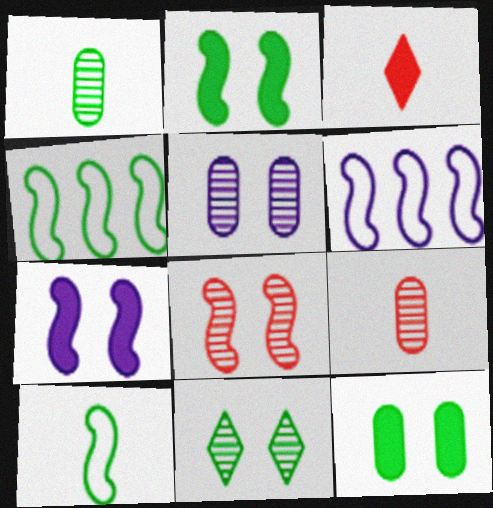[[3, 4, 5], 
[5, 8, 11]]